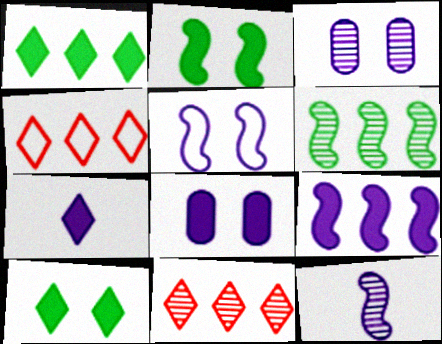[[5, 9, 12], 
[7, 8, 9]]